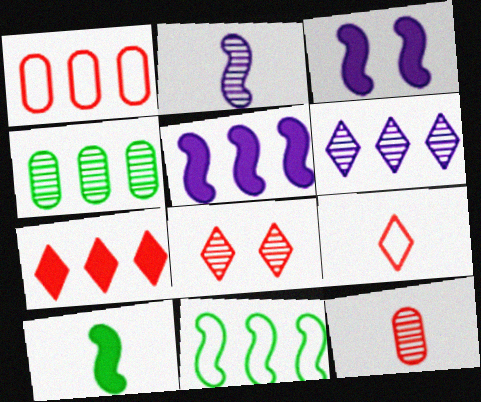[[2, 4, 8], 
[3, 4, 9], 
[7, 8, 9]]